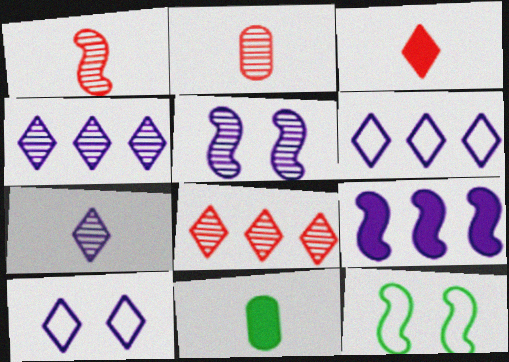[[1, 9, 12]]